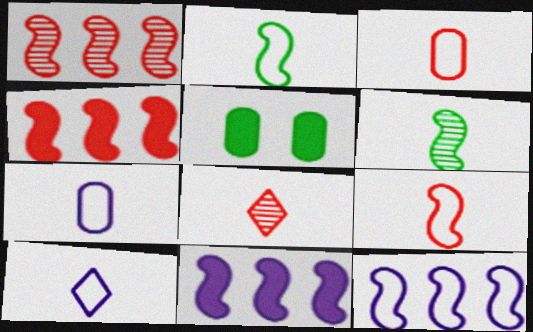[[1, 5, 10], 
[2, 3, 10], 
[5, 8, 12]]